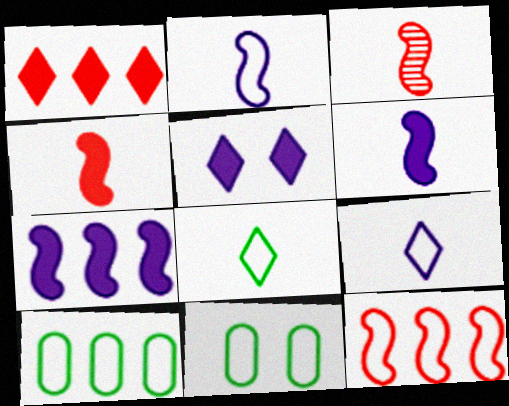[[3, 5, 10], 
[9, 11, 12]]